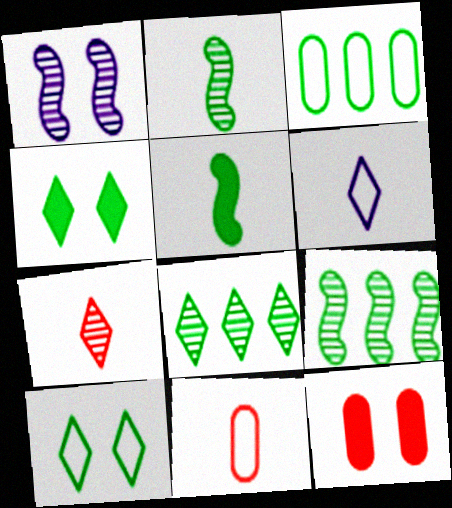[[1, 10, 12], 
[2, 3, 4], 
[6, 9, 12]]